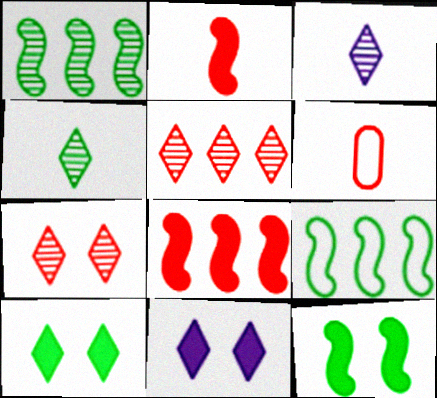[[1, 6, 11], 
[6, 7, 8]]